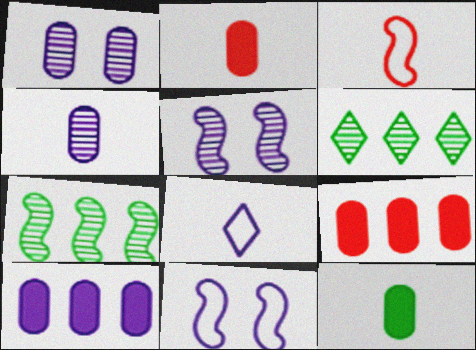[[2, 6, 11], 
[5, 8, 10]]